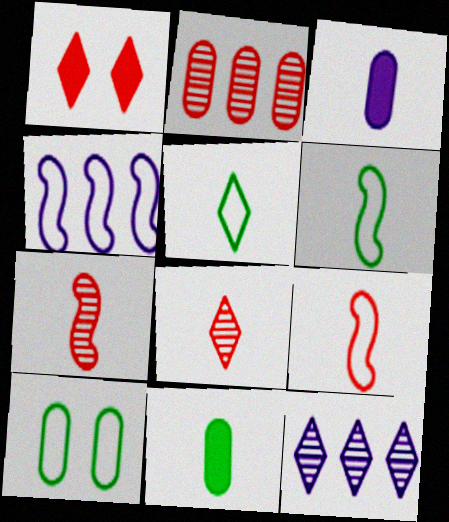[[1, 2, 9], 
[1, 5, 12], 
[2, 3, 10], 
[3, 5, 7], 
[3, 6, 8]]